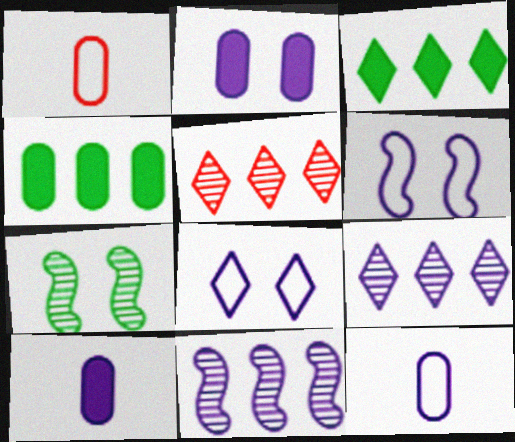[[6, 9, 10], 
[8, 10, 11]]